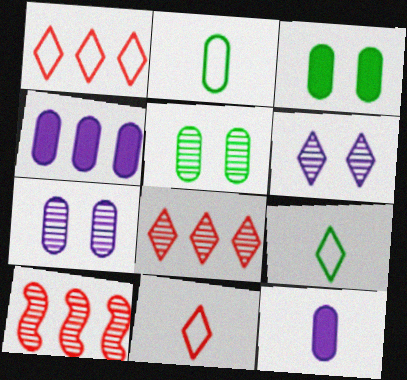[]